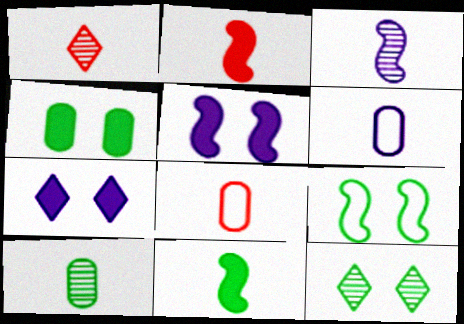[[1, 2, 8], 
[1, 3, 10], 
[1, 6, 11], 
[4, 9, 12]]